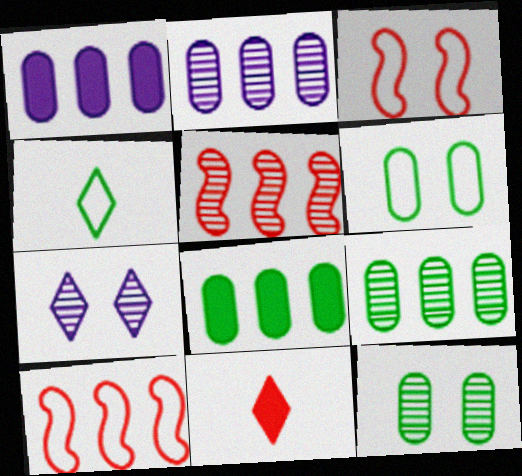[]